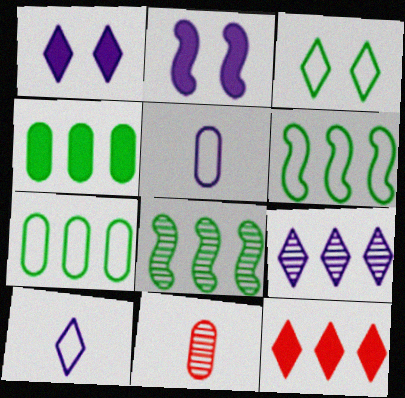[[1, 6, 11], 
[1, 9, 10], 
[2, 5, 9]]